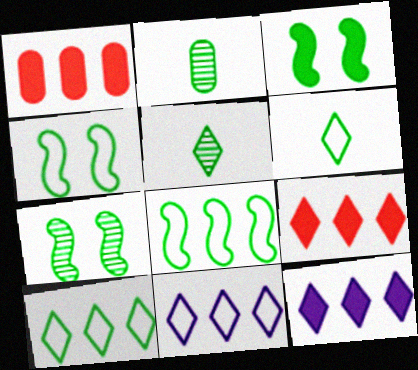[[2, 3, 10], 
[3, 4, 7]]